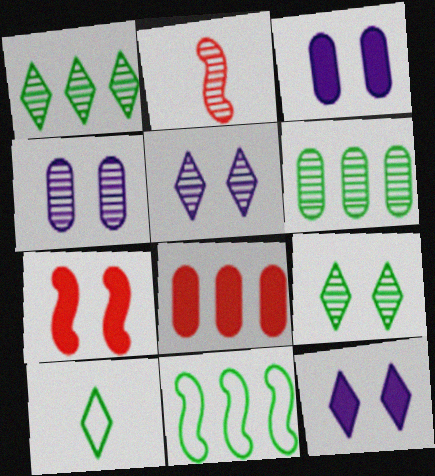[[1, 2, 4], 
[2, 5, 6]]